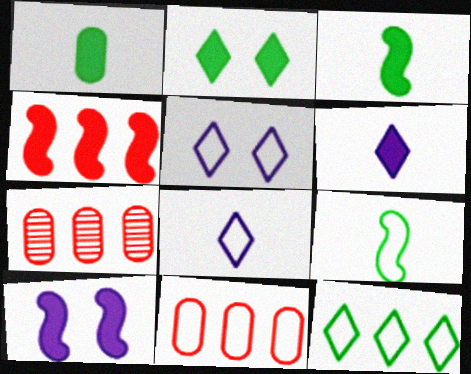[[3, 4, 10], 
[3, 5, 7], 
[5, 9, 11]]